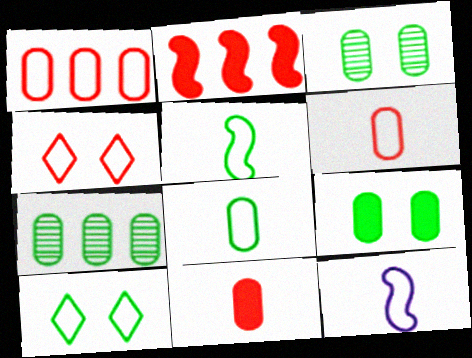[[1, 10, 12], 
[7, 8, 9]]